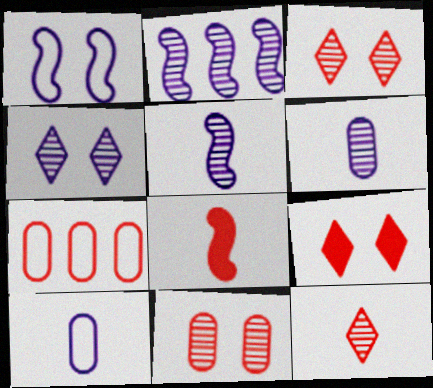[[2, 4, 6], 
[3, 7, 8]]